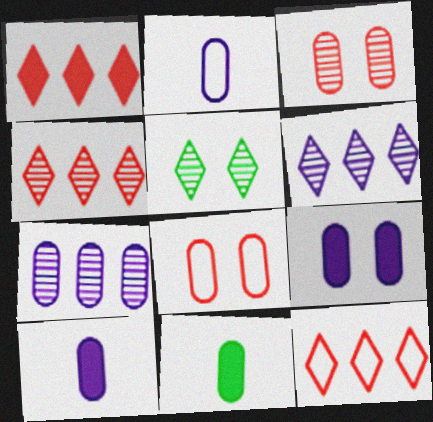[[1, 4, 12], 
[2, 7, 9], 
[7, 8, 11]]